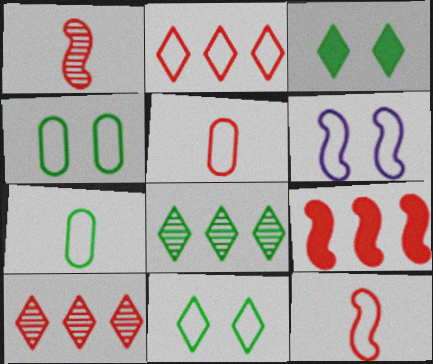[[2, 6, 7]]